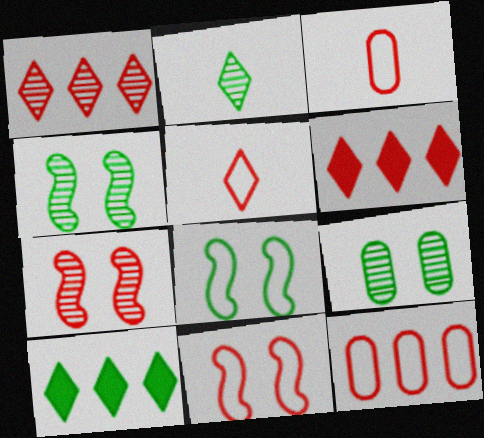[[3, 6, 7], 
[5, 11, 12]]